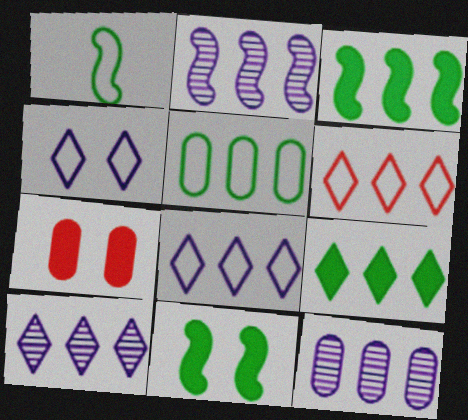[[1, 7, 10], 
[2, 10, 12], 
[3, 6, 12], 
[6, 9, 10]]